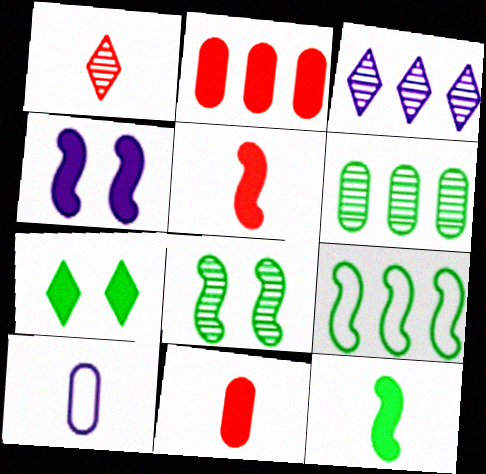[[1, 10, 12], 
[2, 3, 9], 
[3, 4, 10], 
[8, 9, 12]]